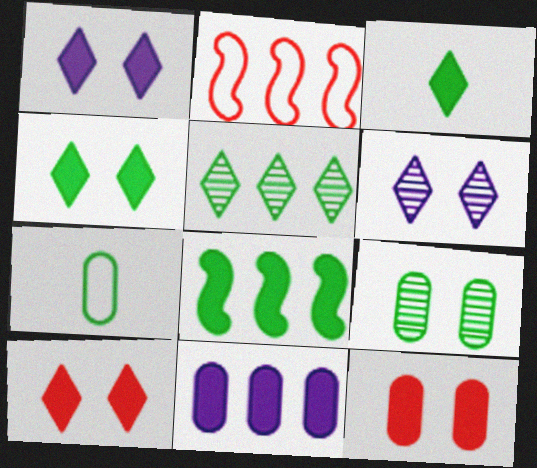[[1, 4, 10], 
[2, 5, 11]]